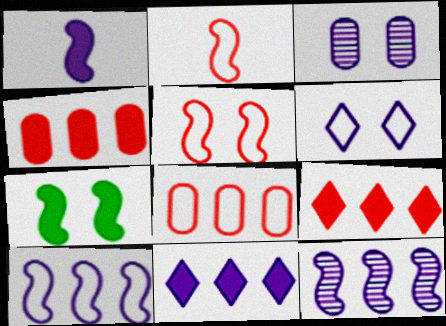[[2, 7, 12]]